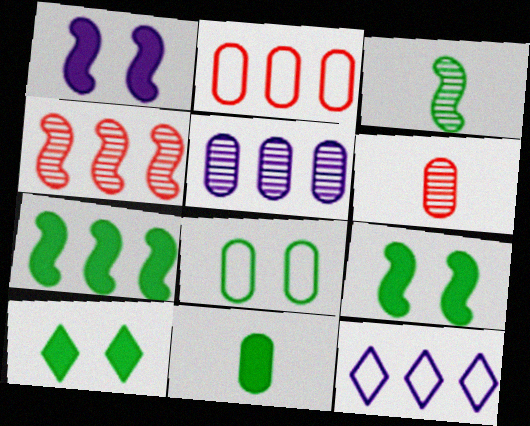[[6, 9, 12], 
[7, 10, 11]]